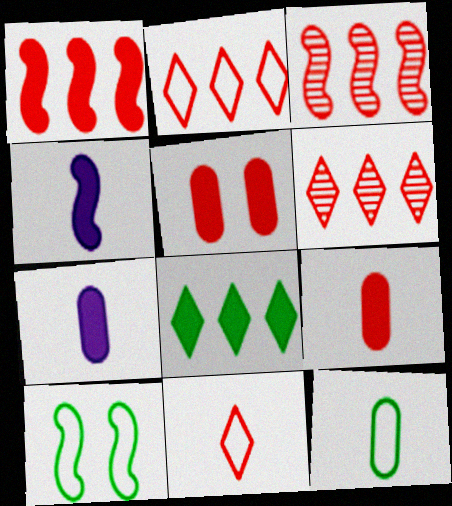[[3, 4, 10], 
[3, 5, 11], 
[4, 5, 8], 
[6, 7, 10]]